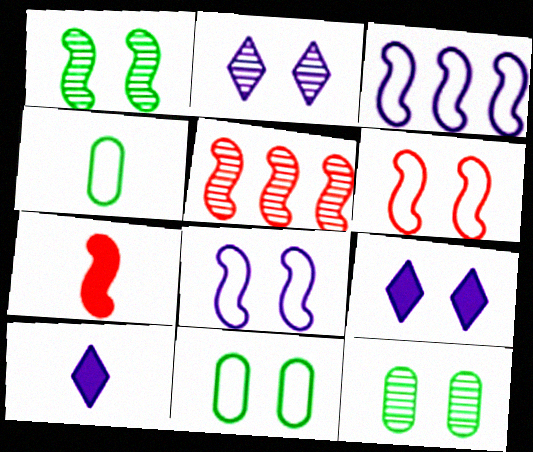[[1, 3, 7], 
[4, 5, 9], 
[5, 6, 7], 
[5, 10, 11], 
[6, 9, 12]]